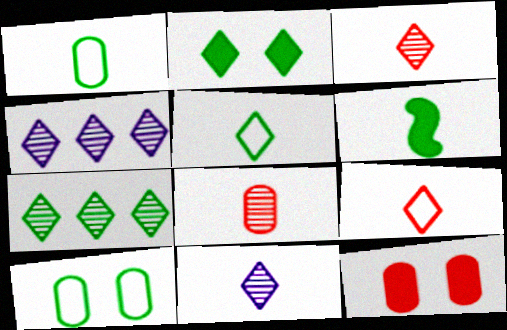[[2, 4, 9], 
[2, 5, 7], 
[6, 7, 10]]